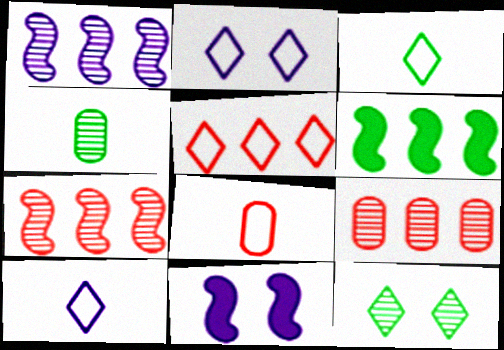[[2, 3, 5], 
[3, 9, 11], 
[4, 5, 11]]